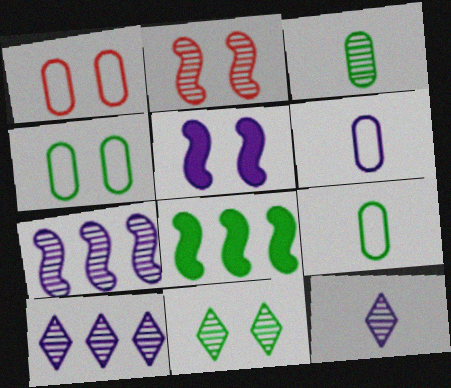[[1, 5, 11], 
[1, 8, 12], 
[2, 3, 10], 
[5, 6, 10], 
[8, 9, 11]]